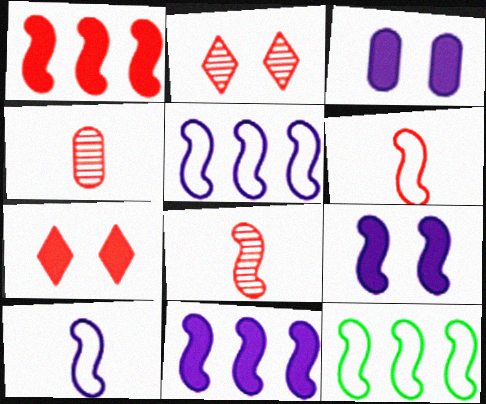[[8, 9, 12]]